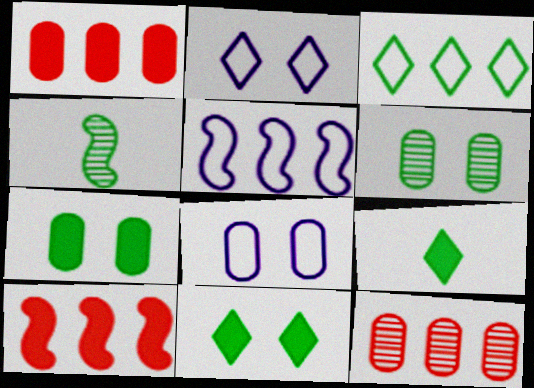[[1, 2, 4], 
[3, 4, 7]]